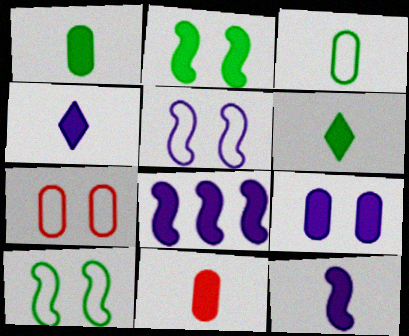[[4, 8, 9], 
[6, 11, 12]]